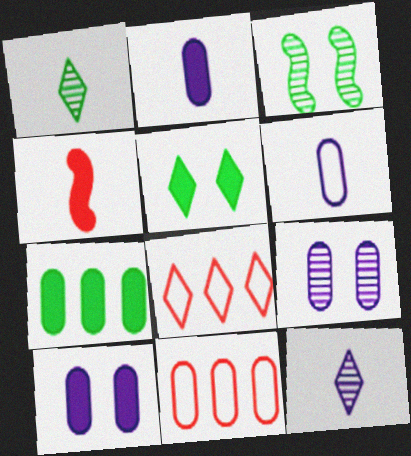[[1, 4, 6], 
[2, 3, 8], 
[5, 8, 12]]